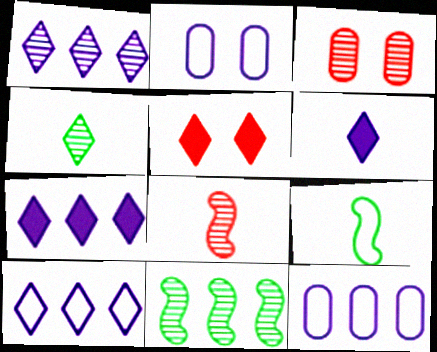[[1, 7, 10], 
[3, 7, 9], 
[4, 5, 10]]